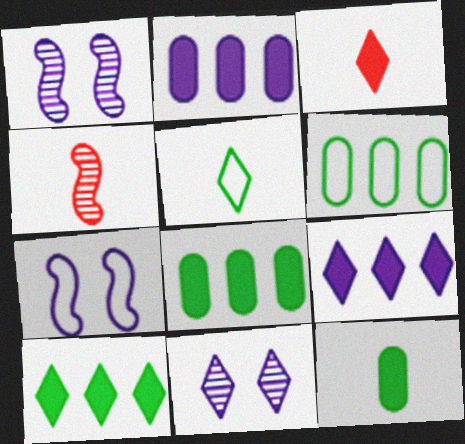[[1, 3, 6]]